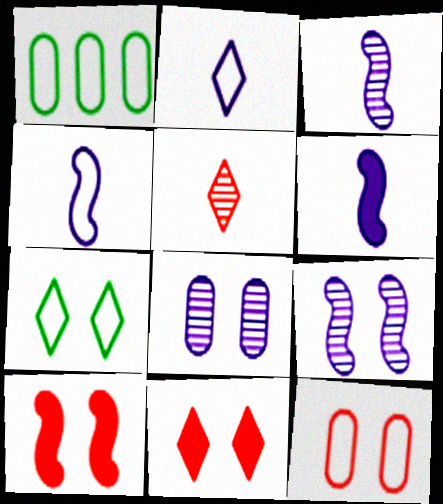[[1, 3, 11], 
[3, 4, 6], 
[7, 8, 10]]